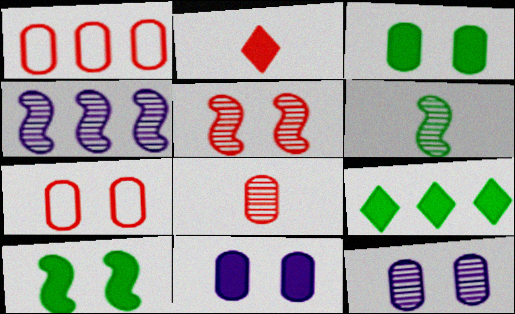[[1, 2, 5], 
[1, 4, 9], 
[3, 7, 12], 
[4, 5, 6]]